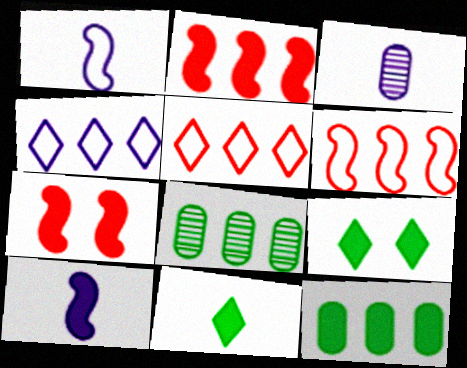[[2, 4, 8], 
[3, 6, 9]]